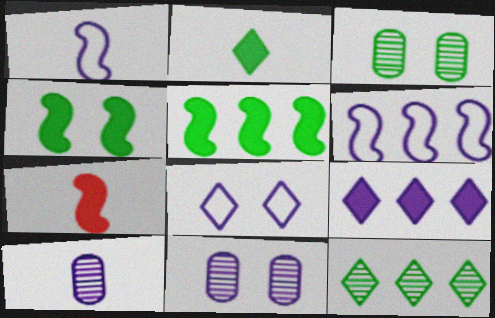[[1, 9, 11]]